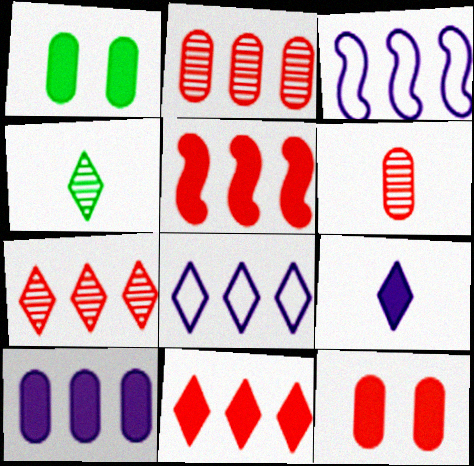[[1, 5, 9], 
[3, 4, 12]]